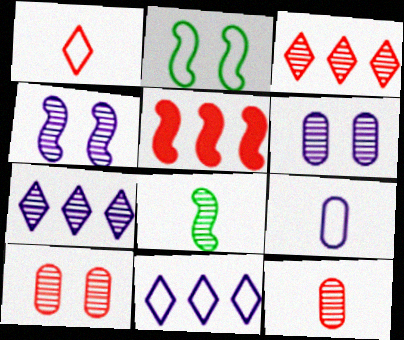[[1, 5, 10], 
[3, 6, 8], 
[7, 8, 10]]